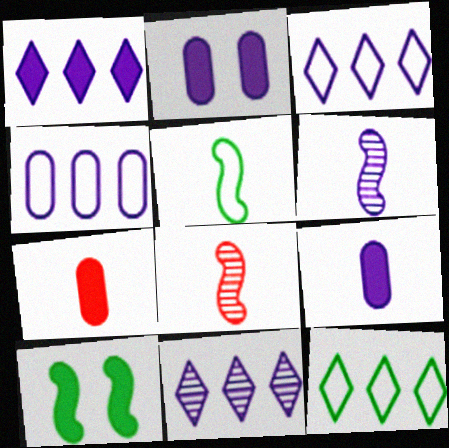[[1, 3, 11], 
[1, 7, 10], 
[2, 3, 6], 
[2, 8, 12]]